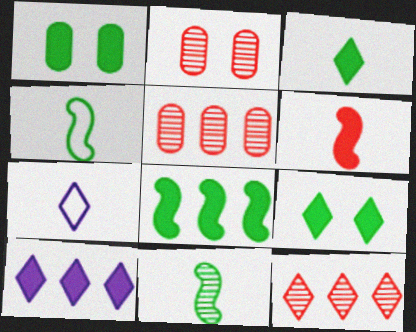[[1, 3, 8], 
[1, 6, 10], 
[2, 4, 10], 
[2, 7, 8], 
[7, 9, 12]]